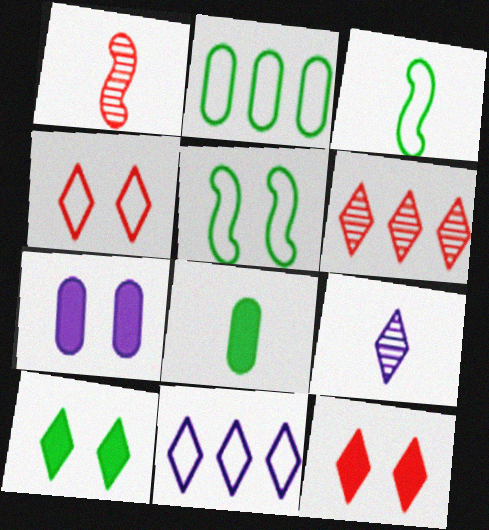[[3, 6, 7]]